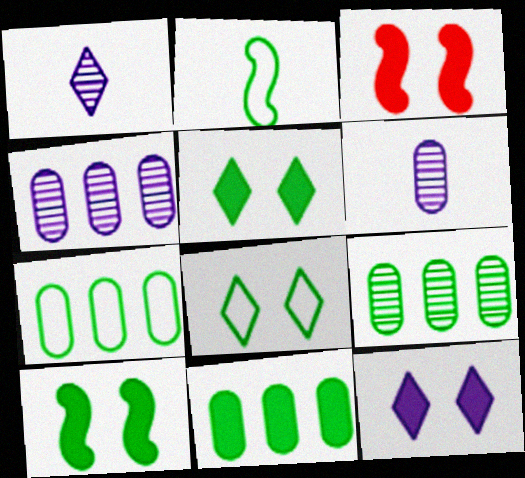[[1, 3, 7], 
[2, 5, 9], 
[2, 7, 8], 
[7, 9, 11]]